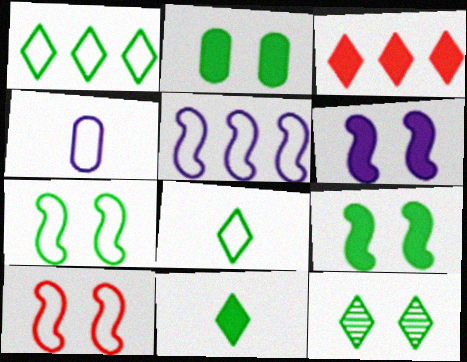[[1, 4, 10], 
[1, 11, 12], 
[2, 7, 12]]